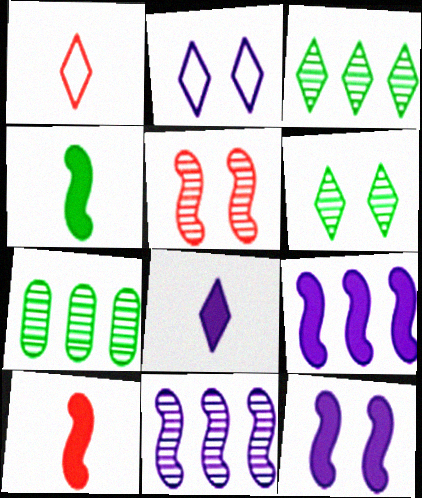[[1, 7, 12], 
[2, 7, 10]]